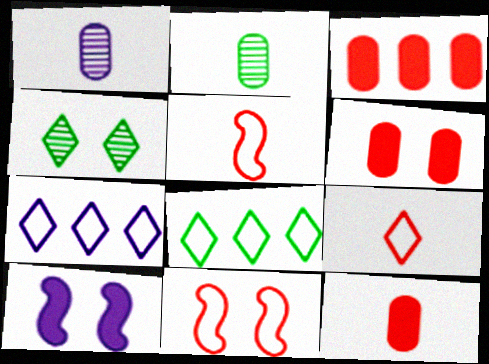[[1, 7, 10], 
[3, 6, 12]]